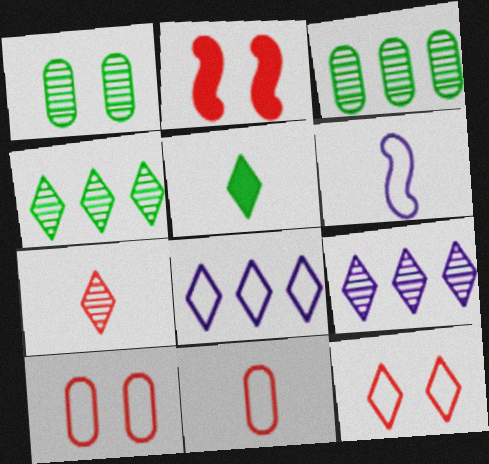[[5, 9, 12]]